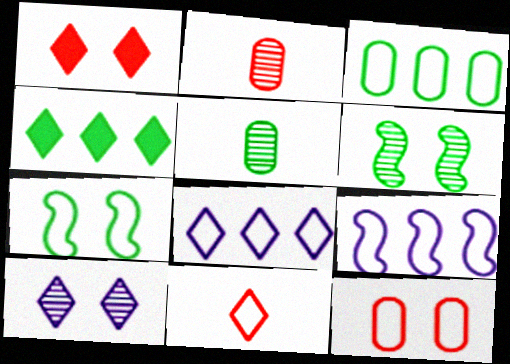[[1, 5, 9], 
[4, 5, 7], 
[4, 10, 11]]